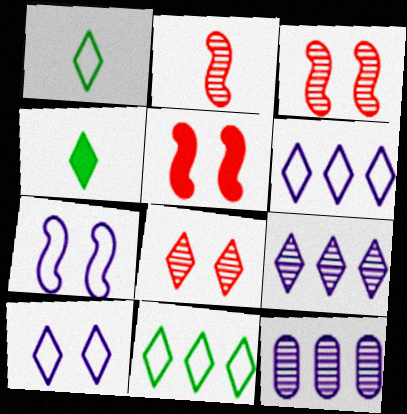[[1, 5, 12], 
[4, 6, 8]]